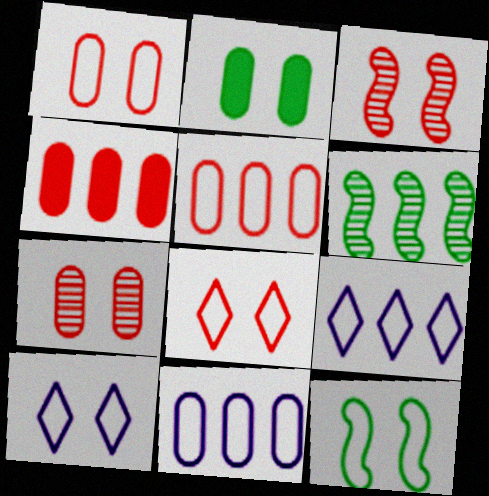[[1, 10, 12], 
[2, 3, 10], 
[4, 6, 9]]